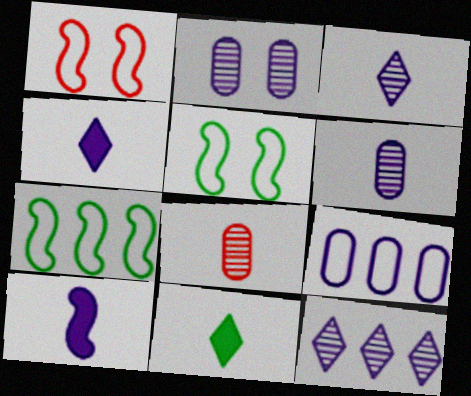[]